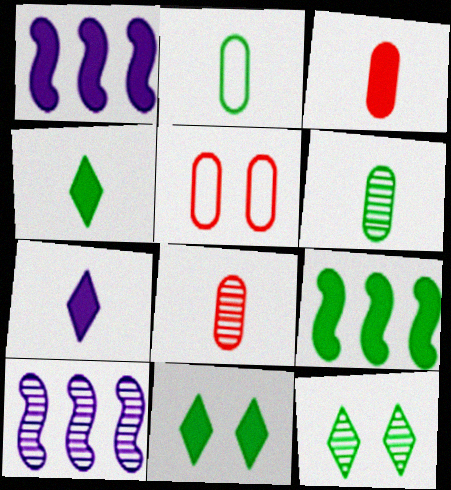[[1, 3, 11], 
[2, 9, 12], 
[4, 5, 10], 
[8, 10, 12]]